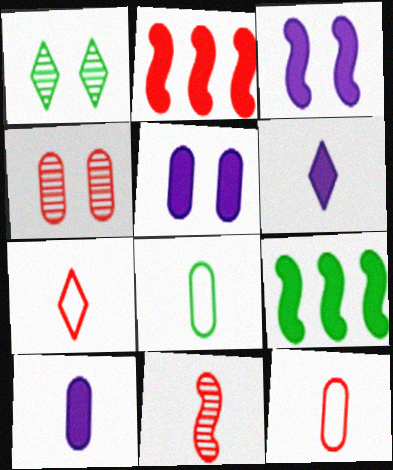[[1, 8, 9], 
[2, 4, 7], 
[6, 8, 11]]